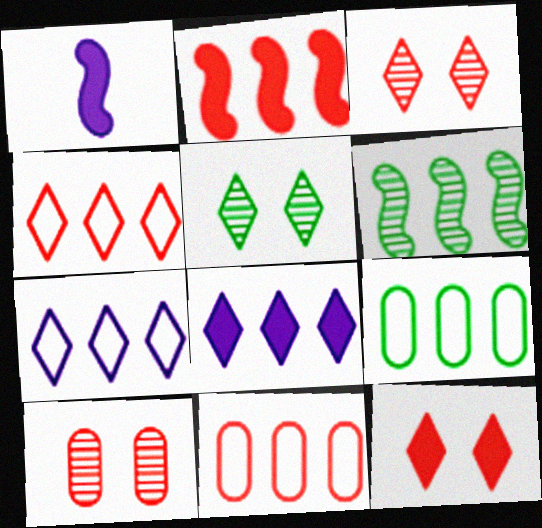[[1, 3, 9], 
[1, 5, 11], 
[6, 8, 11]]